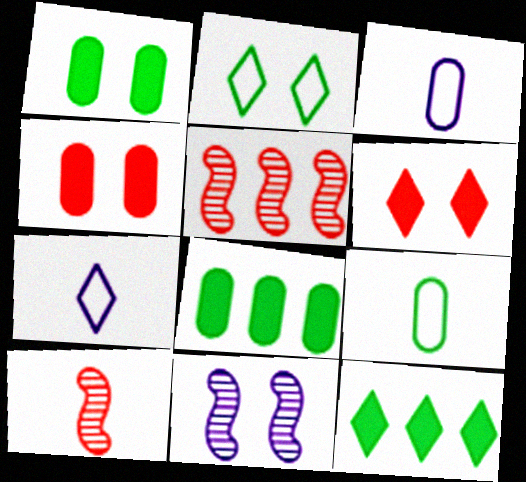[[1, 5, 7], 
[2, 4, 11]]